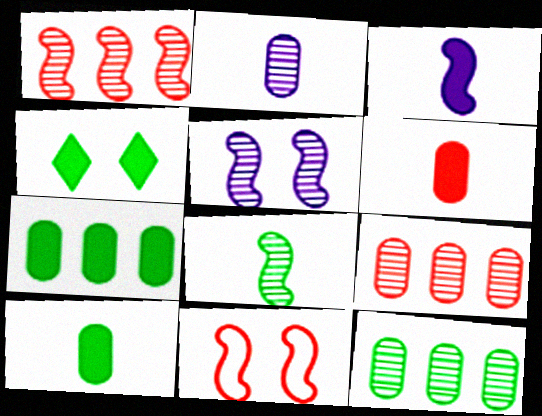[[1, 5, 8]]